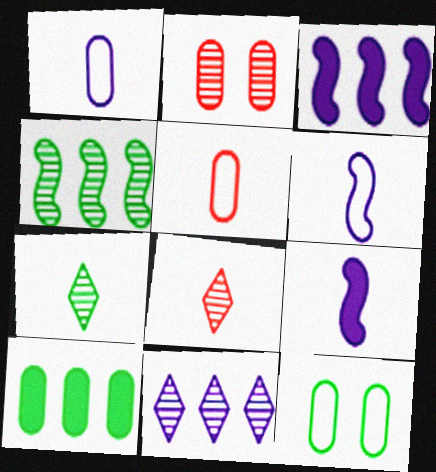[[1, 2, 10], 
[3, 8, 12], 
[5, 7, 9]]